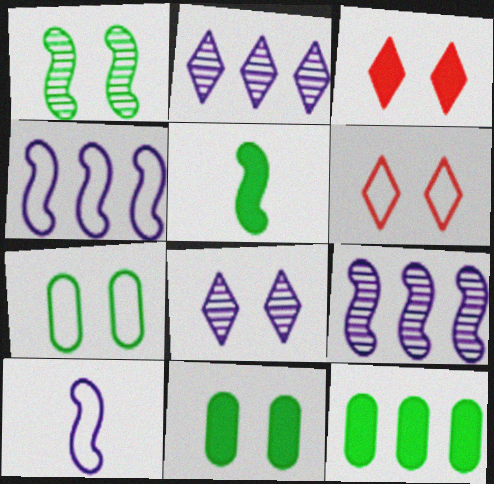[]